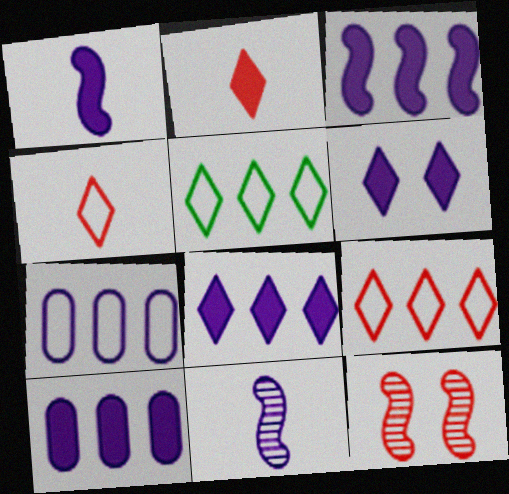[[1, 6, 10], 
[3, 8, 10], 
[6, 7, 11]]